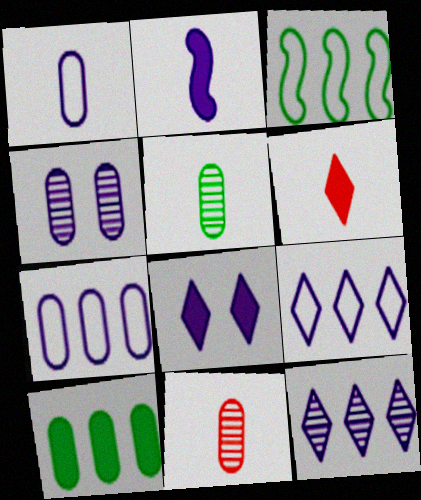[[2, 4, 9], 
[3, 4, 6], 
[3, 8, 11]]